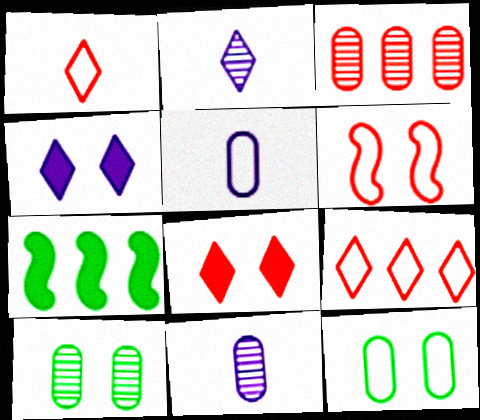[[3, 10, 11], 
[4, 6, 10]]